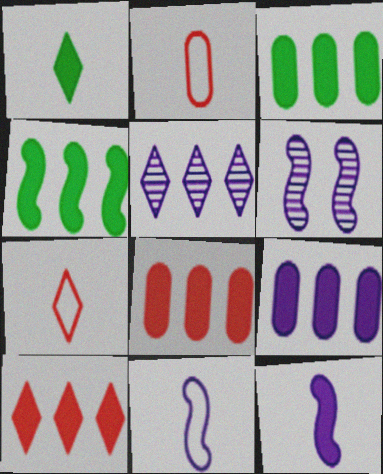[[3, 6, 7], 
[3, 8, 9], 
[4, 9, 10]]